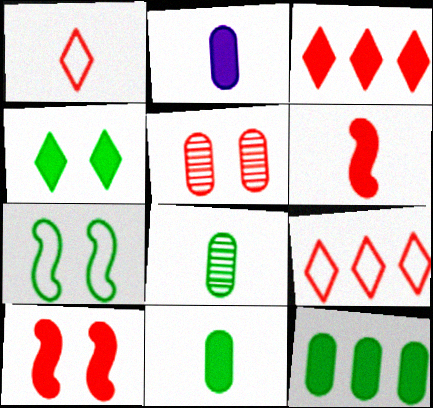[[5, 6, 9]]